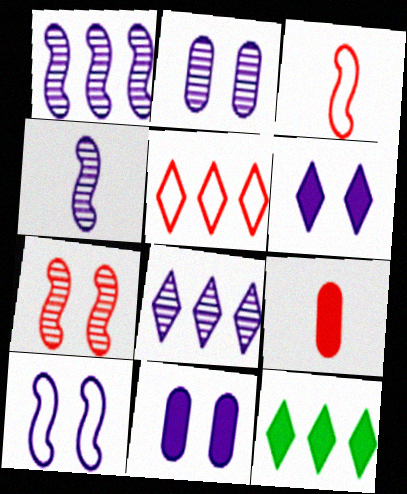[[2, 3, 12], 
[2, 4, 8], 
[2, 6, 10], 
[5, 7, 9], 
[5, 8, 12]]